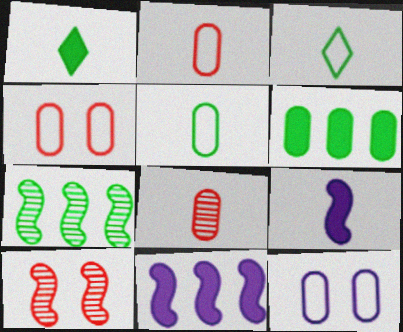[[3, 8, 9], 
[6, 8, 12]]